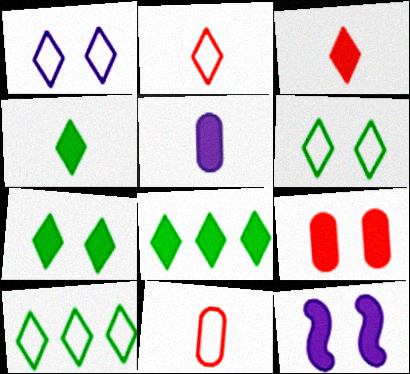[[1, 2, 10], 
[4, 7, 8], 
[7, 9, 12]]